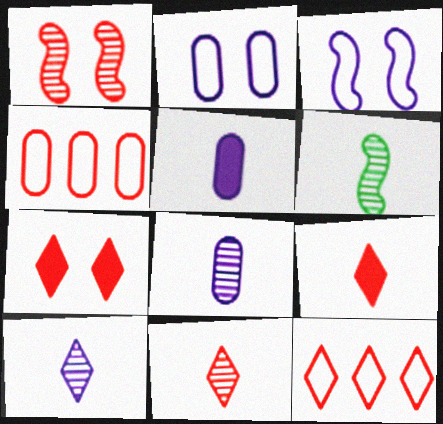[[1, 4, 9], 
[6, 8, 11], 
[7, 11, 12]]